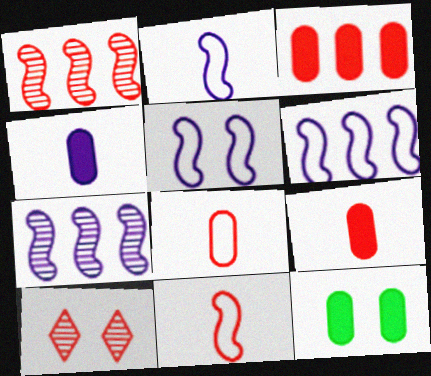[[2, 5, 6], 
[3, 4, 12], 
[3, 10, 11], 
[5, 10, 12]]